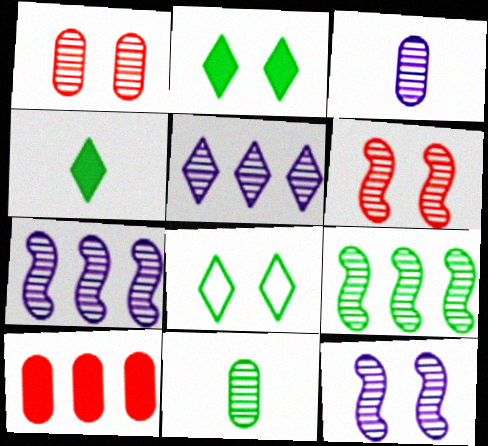[[3, 5, 12], 
[5, 6, 11]]